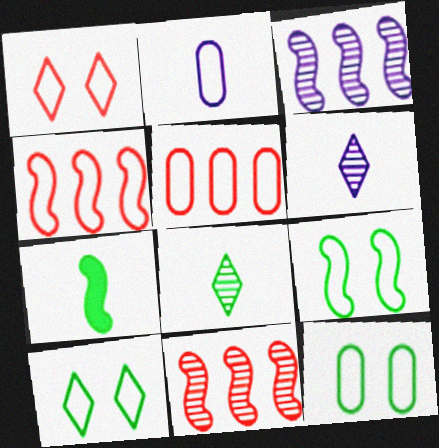[[2, 4, 10], 
[2, 5, 12], 
[9, 10, 12]]